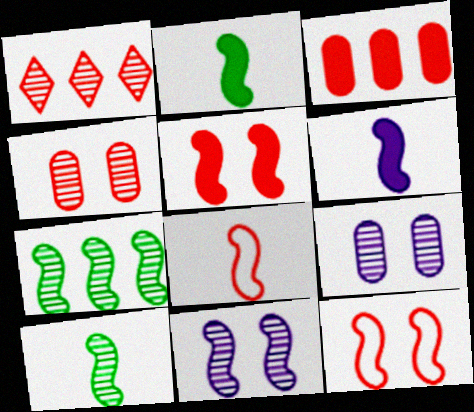[[1, 9, 10], 
[6, 7, 12], 
[6, 8, 10]]